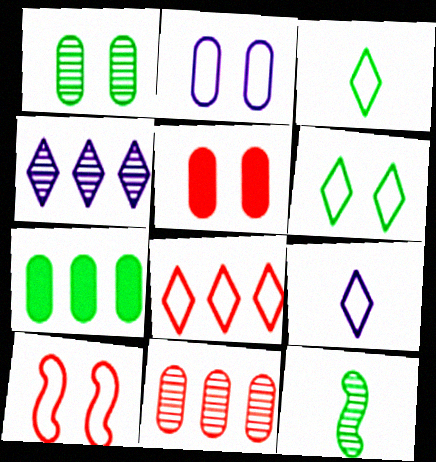[[1, 2, 5], 
[2, 6, 10], 
[6, 7, 12], 
[6, 8, 9]]